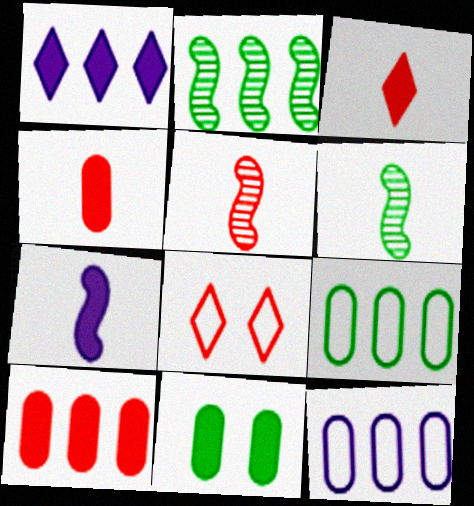[[5, 8, 10]]